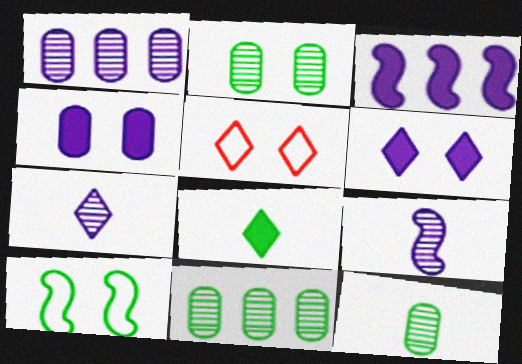[[2, 11, 12], 
[3, 5, 12], 
[8, 10, 11]]